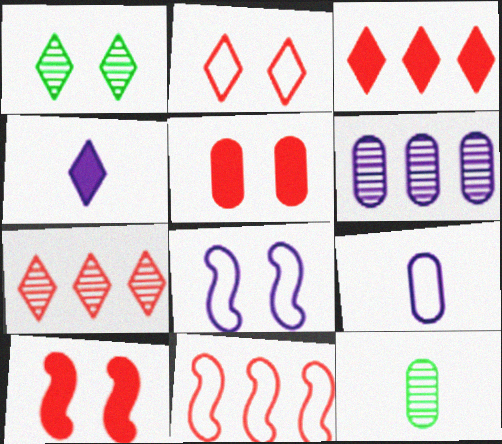[[1, 5, 8], 
[3, 8, 12], 
[4, 6, 8]]